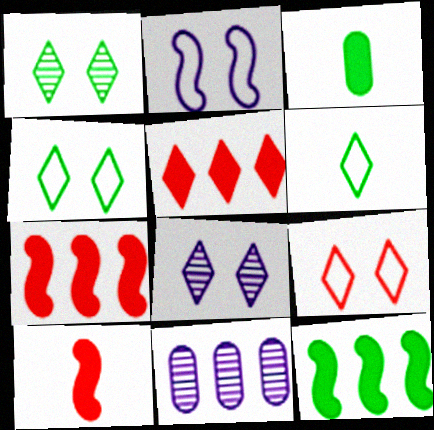[[4, 10, 11], 
[5, 6, 8]]